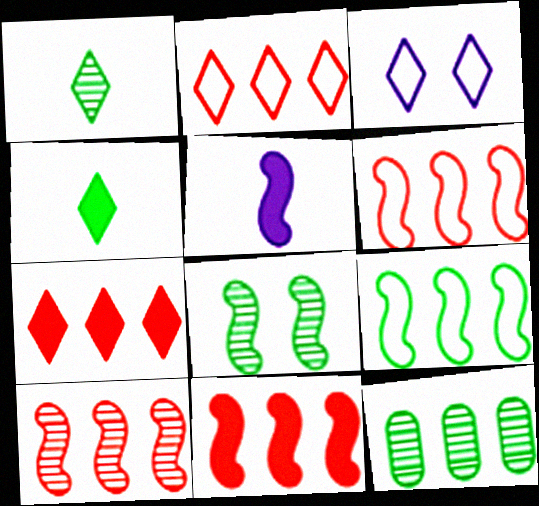[[1, 3, 7], 
[1, 8, 12], 
[5, 6, 8], 
[6, 10, 11]]